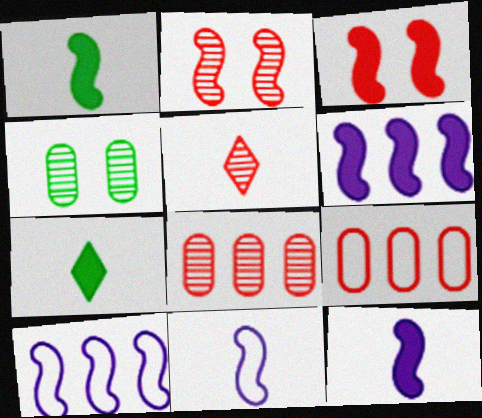[[1, 2, 10], 
[1, 3, 6], 
[2, 5, 8], 
[3, 5, 9]]